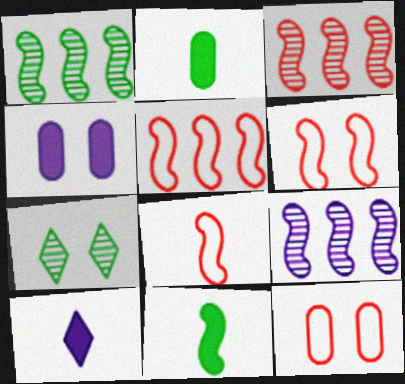[[1, 3, 9], 
[1, 10, 12], 
[4, 6, 7], 
[5, 6, 8], 
[6, 9, 11]]